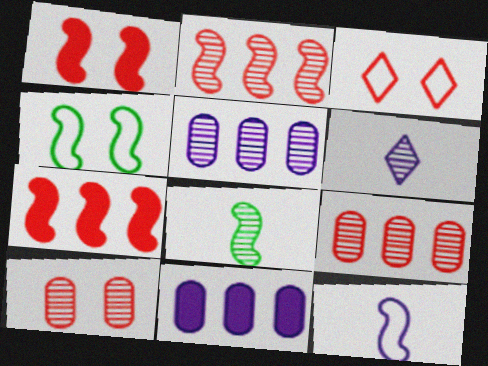[[1, 3, 10], 
[3, 8, 11]]